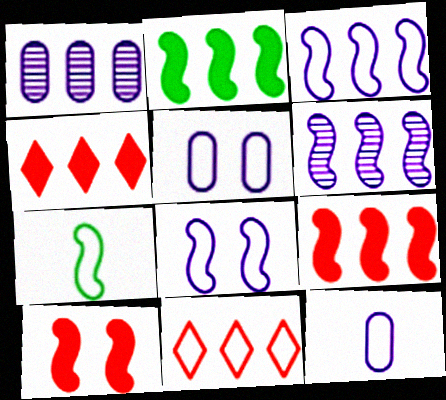[[1, 2, 11], 
[5, 7, 11], 
[6, 7, 10]]